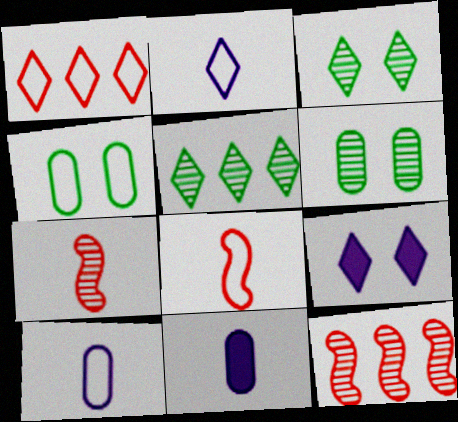[]